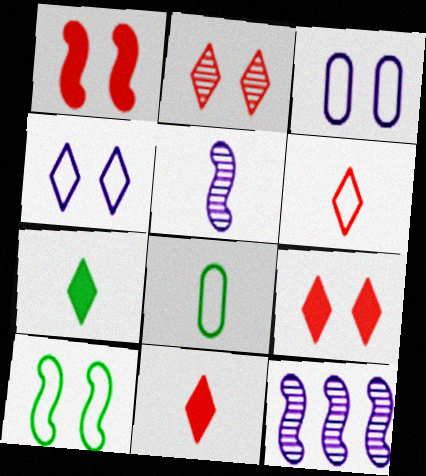[[5, 8, 11], 
[8, 9, 12]]